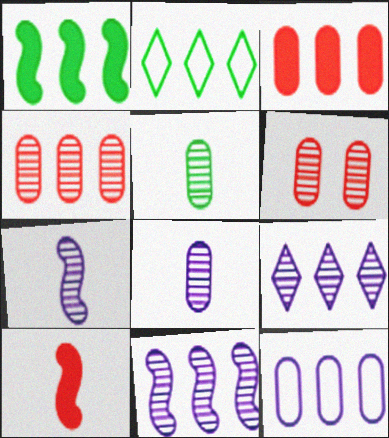[[2, 3, 11]]